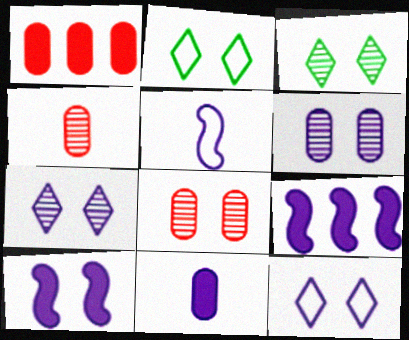[[1, 3, 5], 
[2, 4, 9], 
[2, 8, 10], 
[6, 10, 12]]